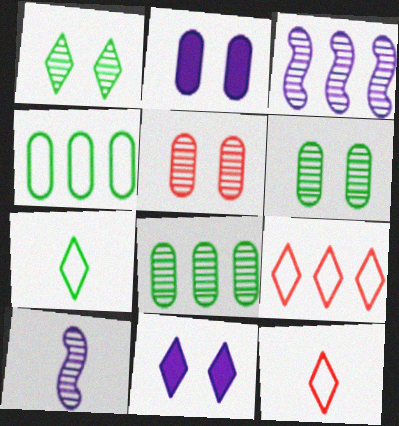[]